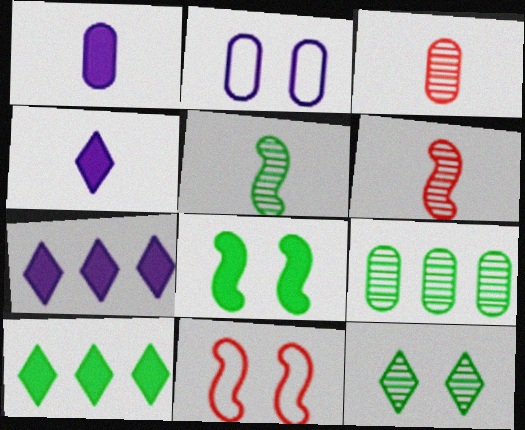[[2, 6, 10], 
[4, 9, 11], 
[5, 9, 12]]